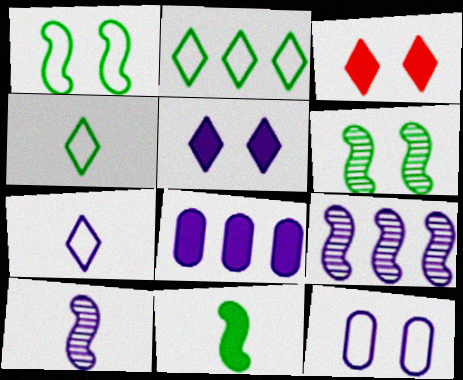[[3, 6, 12], 
[3, 8, 11]]